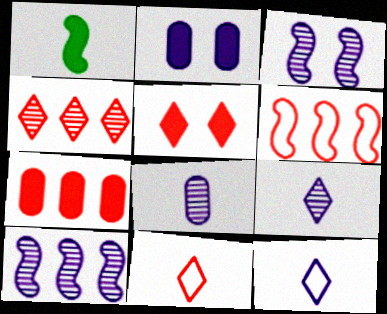[[1, 3, 6], 
[1, 8, 11], 
[2, 10, 12], 
[4, 5, 11], 
[4, 6, 7]]